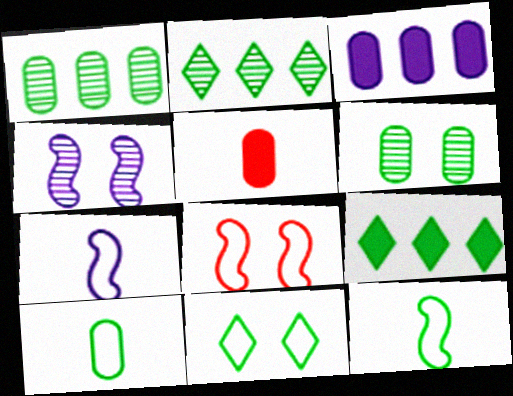[[6, 9, 12]]